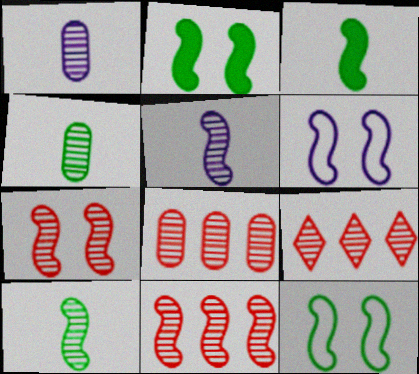[[2, 6, 7], 
[3, 6, 11], 
[8, 9, 11]]